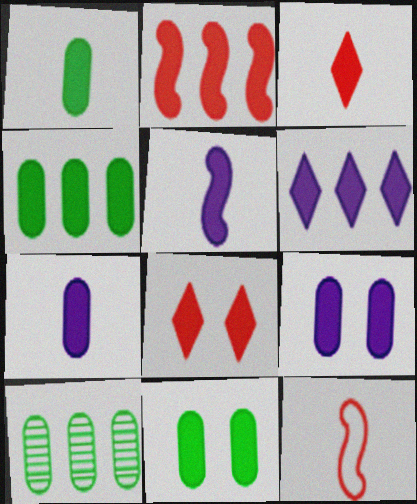[[1, 3, 5], 
[1, 4, 11], 
[2, 4, 6], 
[4, 5, 8], 
[5, 6, 9]]